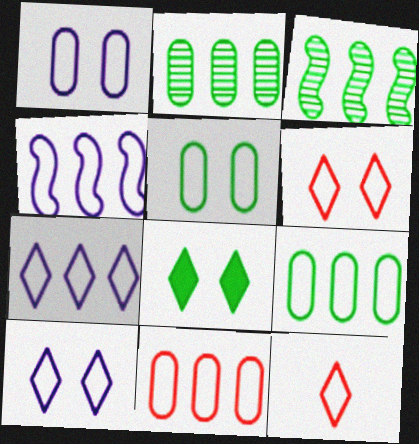[[4, 5, 12]]